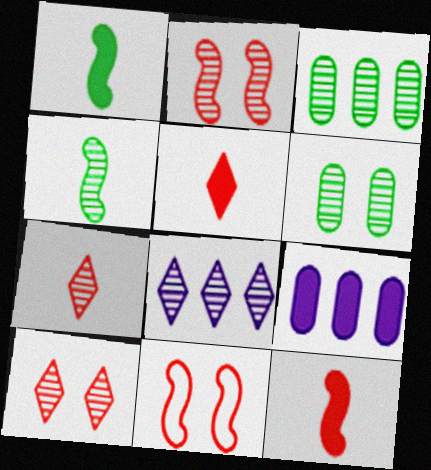[]